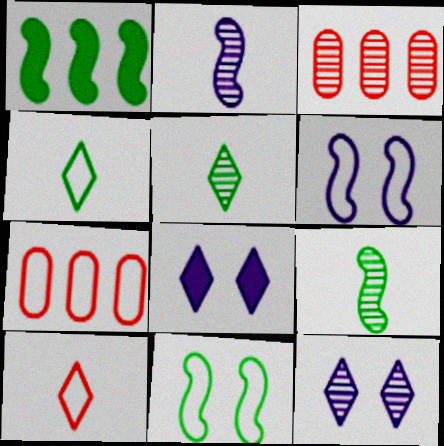[[1, 9, 11], 
[3, 9, 12], 
[4, 6, 7], 
[7, 8, 9]]